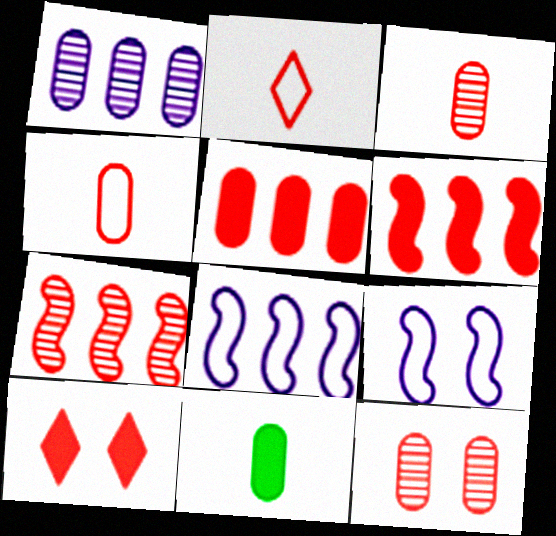[[2, 6, 12], 
[4, 5, 12], 
[4, 7, 10]]